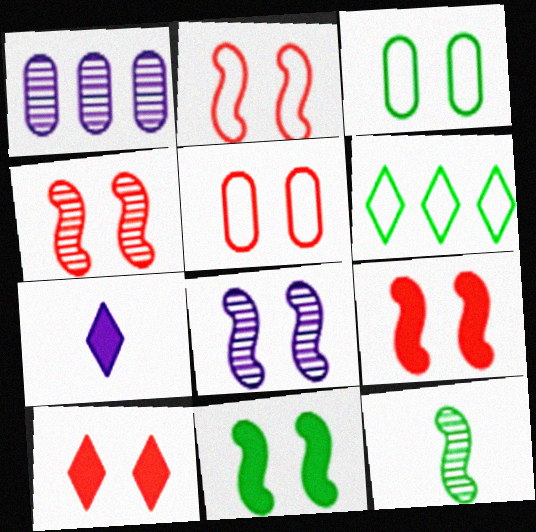[[2, 4, 9], 
[2, 8, 11], 
[3, 8, 10], 
[4, 5, 10]]